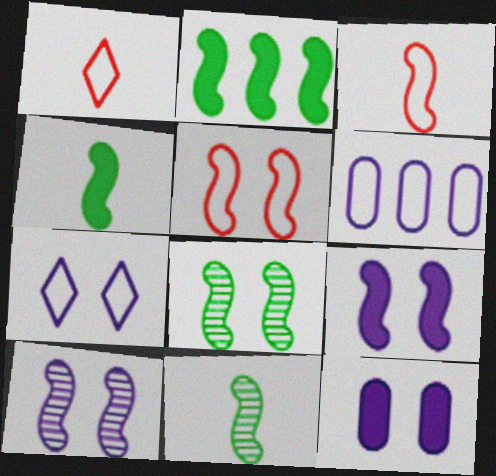[[2, 3, 10], 
[5, 8, 9], 
[7, 10, 12]]